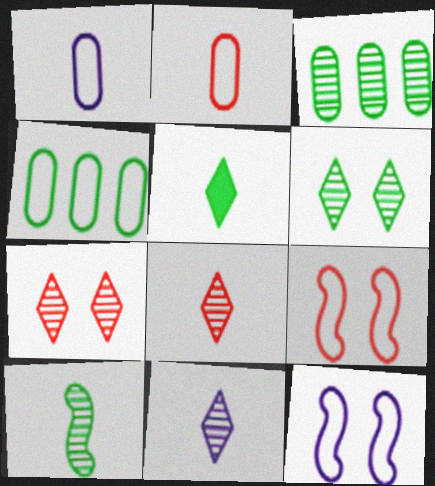[[3, 6, 10]]